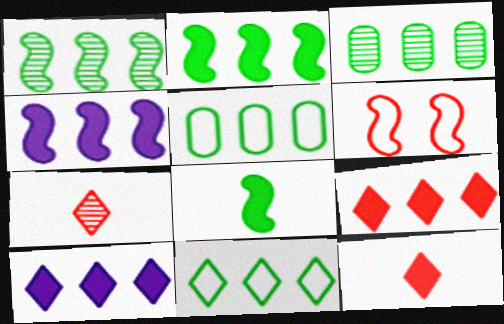[[2, 3, 11]]